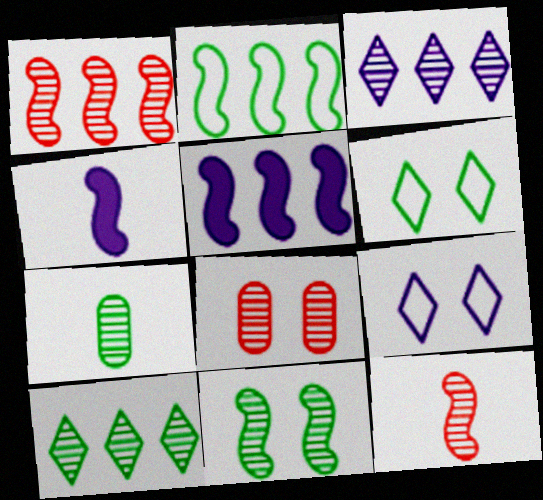[[1, 2, 5], 
[7, 10, 11]]